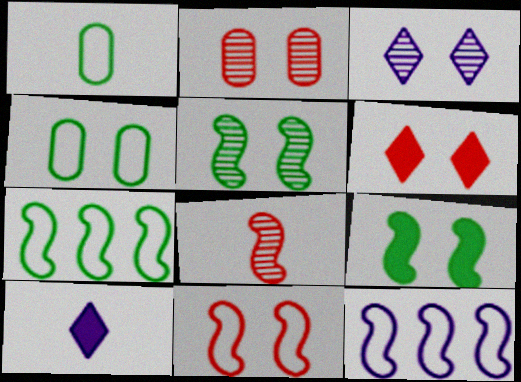[[1, 8, 10], 
[2, 3, 5], 
[2, 6, 11], 
[2, 7, 10], 
[8, 9, 12]]